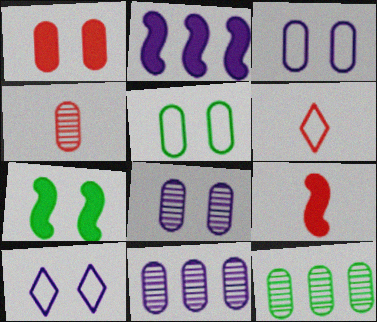[[1, 5, 8], 
[2, 7, 9], 
[4, 6, 9], 
[4, 8, 12], 
[6, 7, 11], 
[9, 10, 12]]